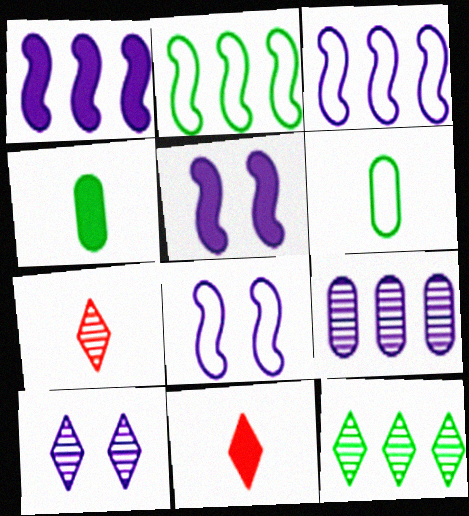[[7, 10, 12]]